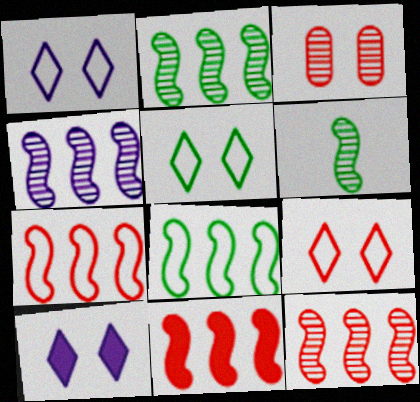[[1, 5, 9], 
[2, 4, 12], 
[4, 8, 11], 
[7, 11, 12]]